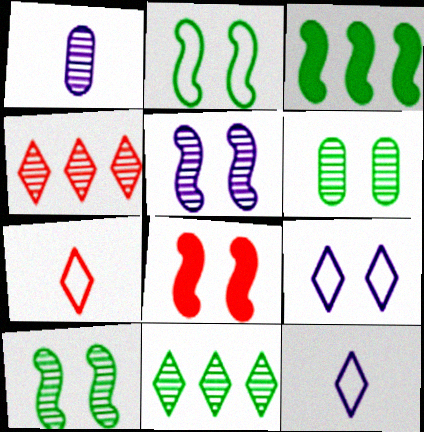[[1, 4, 10], 
[2, 5, 8], 
[6, 8, 9]]